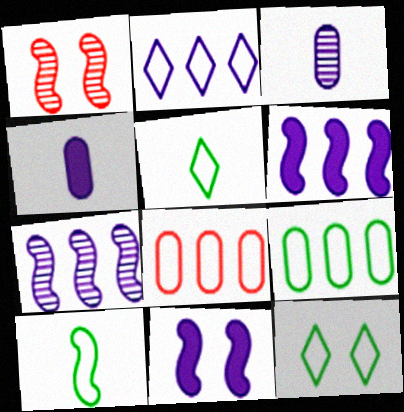[[1, 6, 10], 
[2, 3, 11], 
[9, 10, 12]]